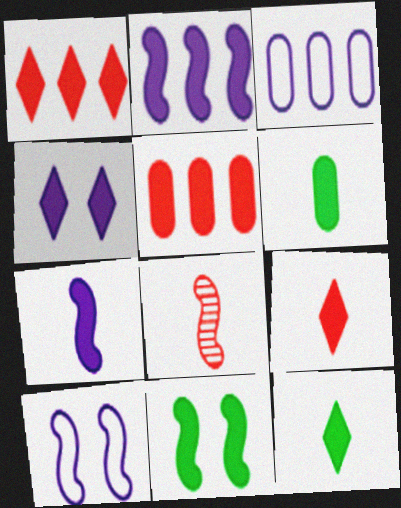[[1, 4, 12], 
[6, 7, 9]]